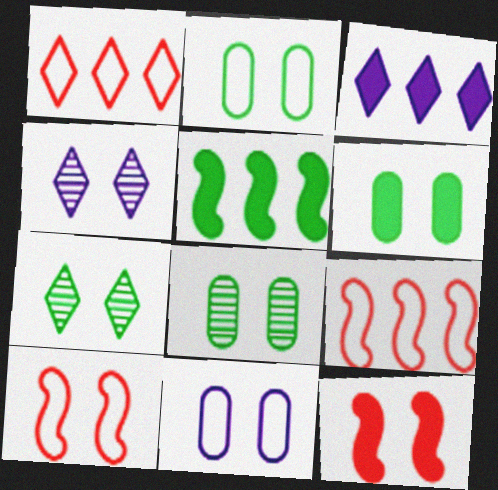[[2, 4, 12], 
[2, 6, 8], 
[4, 6, 10], 
[7, 11, 12]]